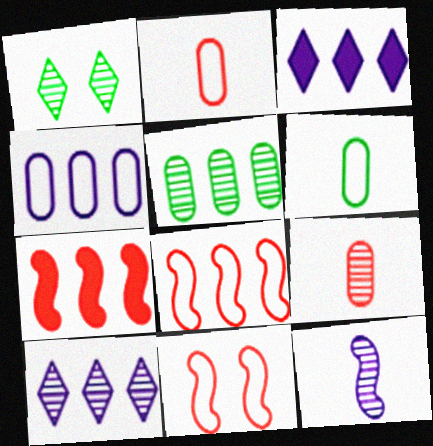[[3, 5, 8]]